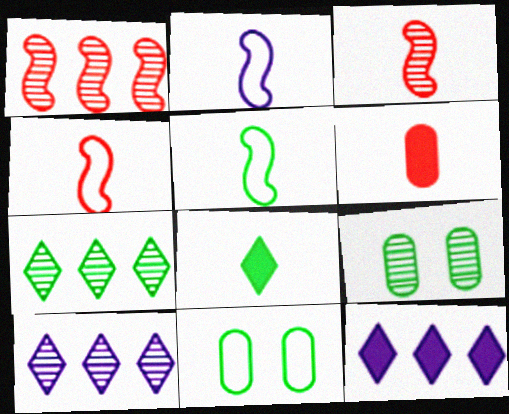[[2, 4, 5], 
[3, 9, 10], 
[3, 11, 12], 
[4, 9, 12]]